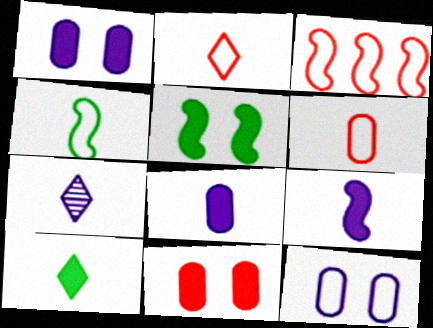[[2, 7, 10]]